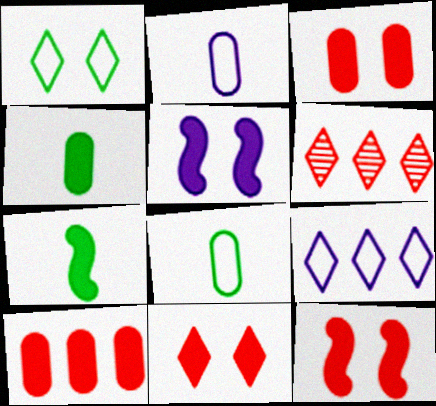[[3, 11, 12], 
[5, 6, 8]]